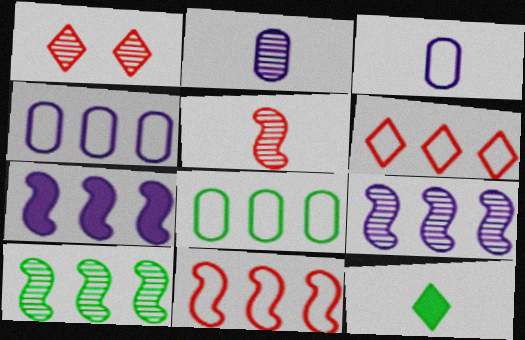[[1, 2, 10], 
[3, 5, 12], 
[7, 10, 11]]